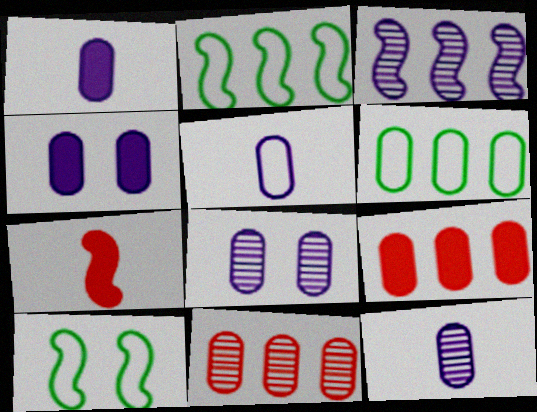[[1, 5, 12], 
[3, 7, 10]]